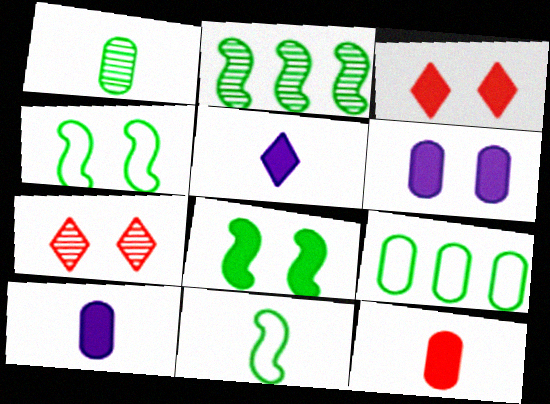[[2, 8, 11], 
[3, 6, 8], 
[4, 6, 7]]